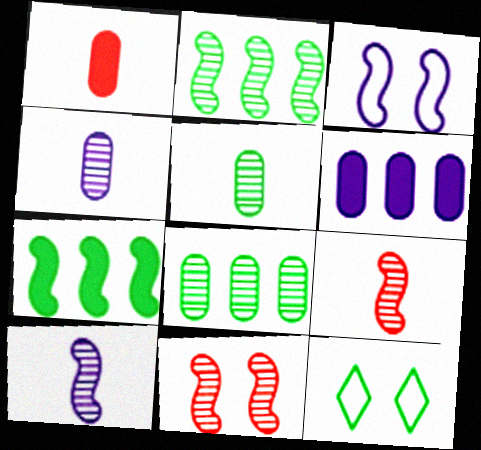[[2, 10, 11], 
[3, 7, 9], 
[5, 7, 12], 
[6, 9, 12]]